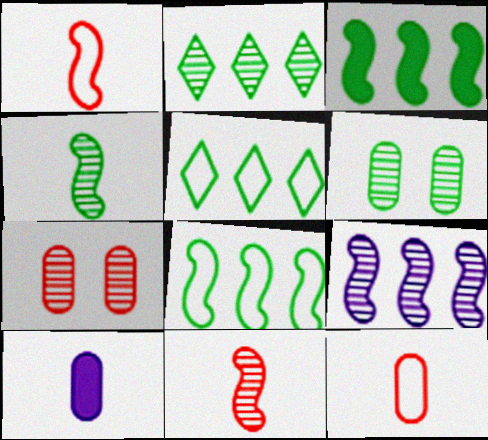[[2, 4, 6]]